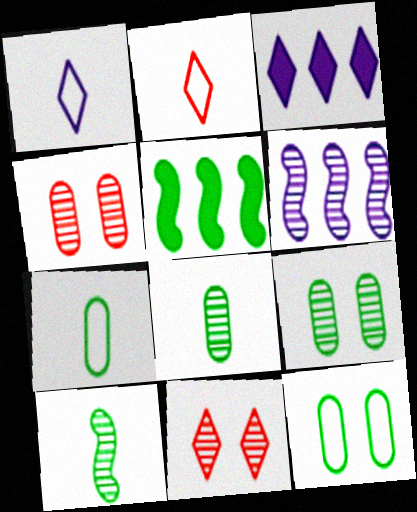[[1, 4, 5], 
[6, 8, 11]]